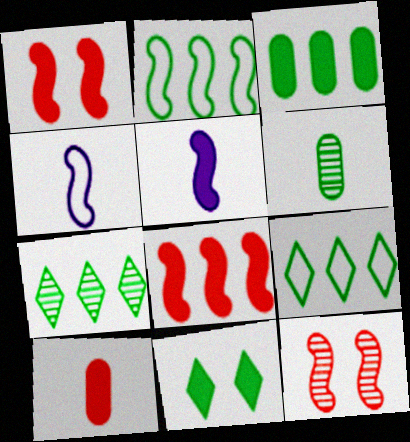[[2, 3, 7], 
[2, 5, 12], 
[2, 6, 11]]